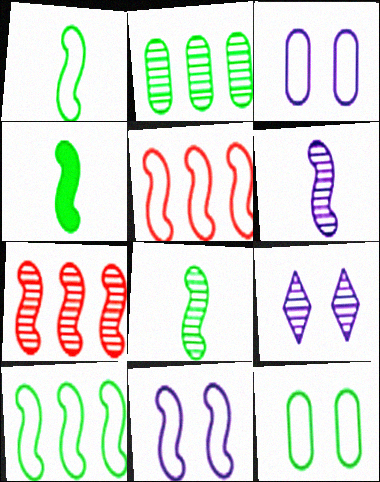[[1, 4, 8], 
[1, 5, 11], 
[4, 7, 11]]